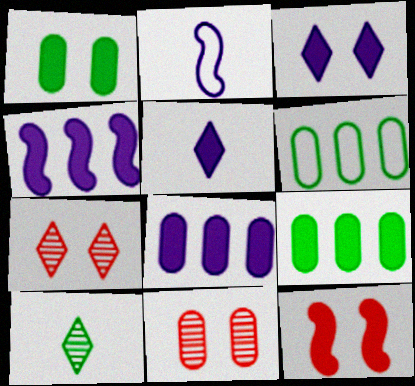[[1, 3, 12], 
[2, 7, 9], 
[5, 9, 12]]